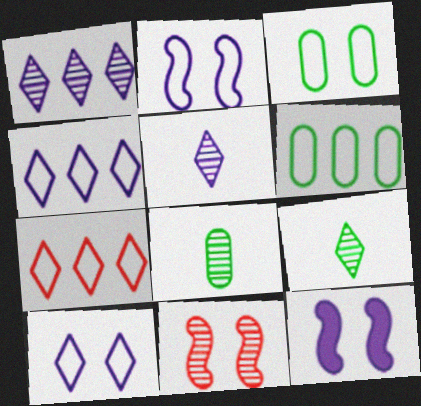[[1, 8, 11], 
[7, 8, 12]]